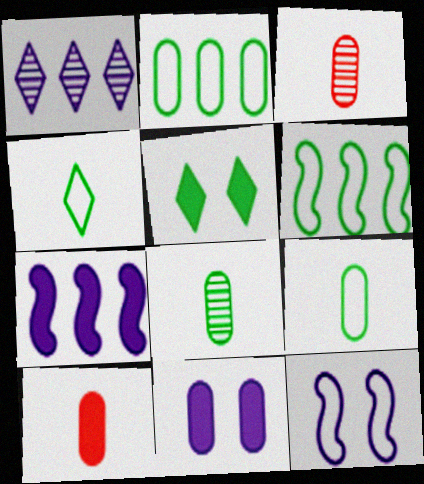[[2, 3, 11], 
[5, 6, 8], 
[5, 7, 10]]